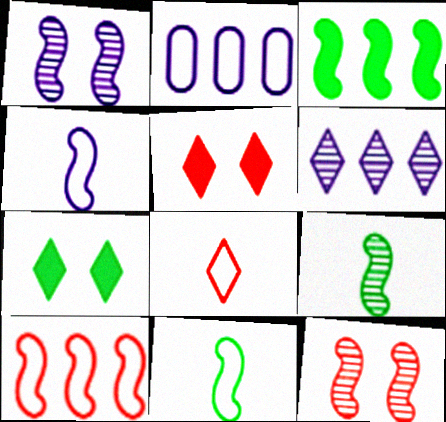[[2, 5, 9], 
[3, 4, 12], 
[6, 7, 8]]